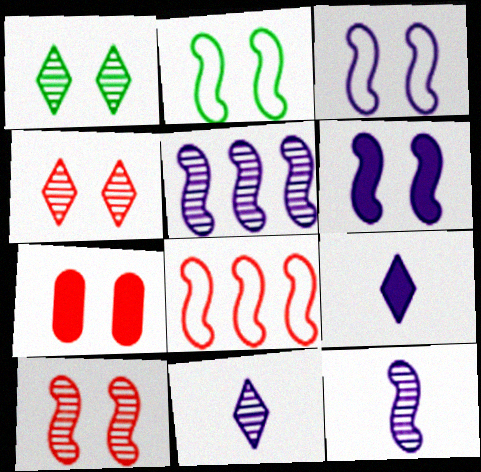[[1, 3, 7], 
[2, 6, 10]]